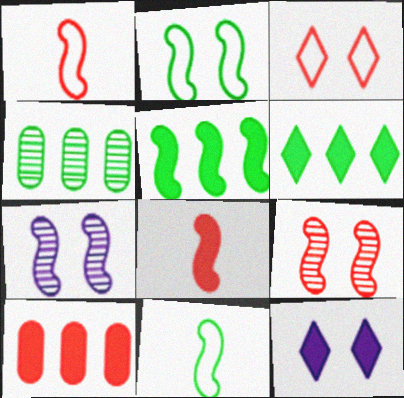[[1, 4, 12], 
[1, 5, 7]]